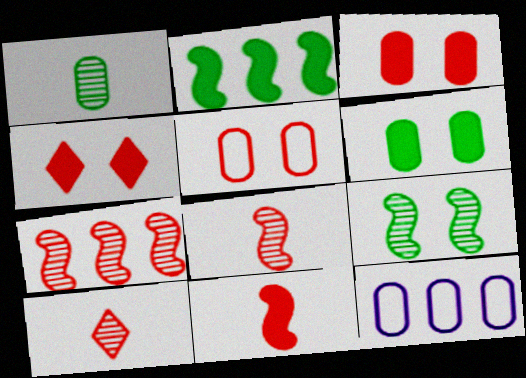[[1, 3, 12]]